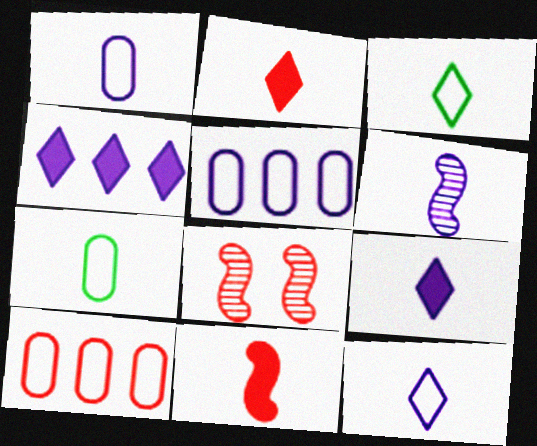[[1, 6, 9], 
[2, 6, 7], 
[2, 8, 10], 
[4, 7, 8]]